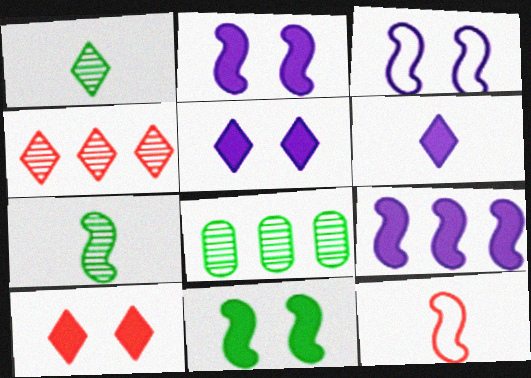[[5, 8, 12]]